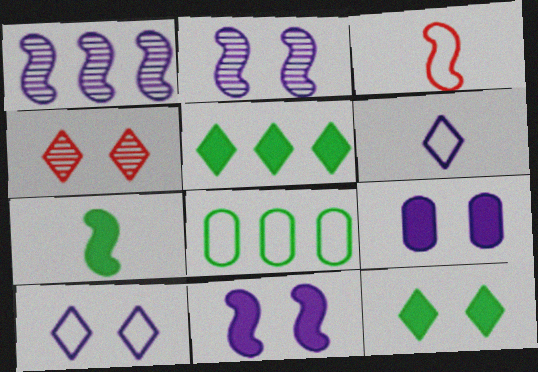[[1, 6, 9], 
[2, 9, 10], 
[3, 8, 10], 
[4, 5, 6], 
[4, 10, 12]]